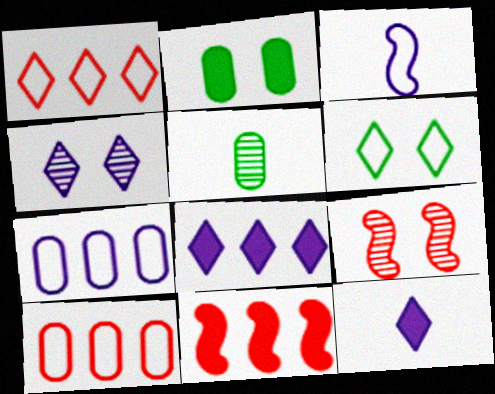[[2, 11, 12], 
[3, 6, 10]]